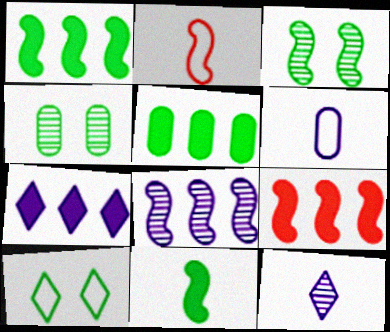[[2, 4, 7], 
[5, 7, 9]]